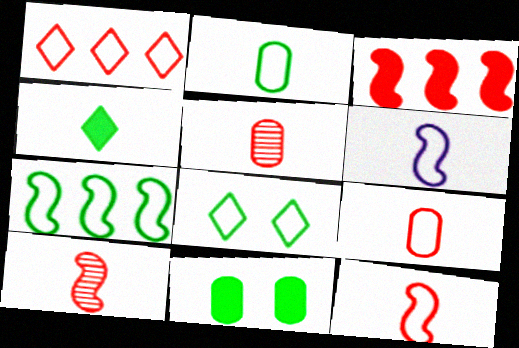[[2, 7, 8], 
[4, 5, 6]]